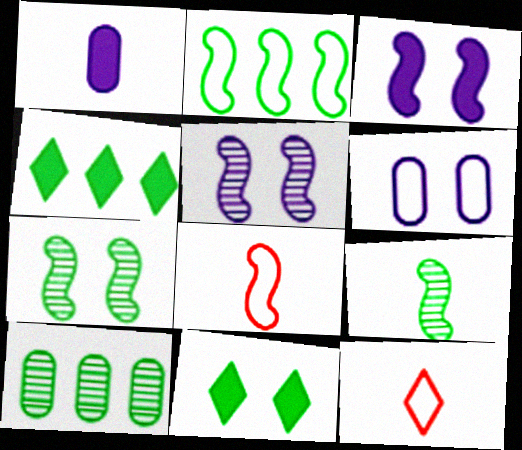[[1, 9, 12], 
[2, 4, 10], 
[2, 6, 12], 
[3, 10, 12]]